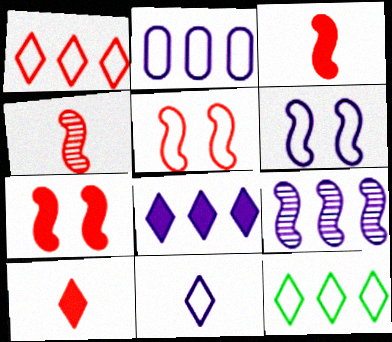[[2, 6, 11], 
[2, 8, 9]]